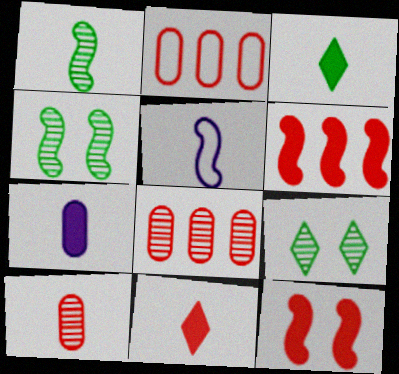[[3, 5, 10], 
[4, 5, 6]]